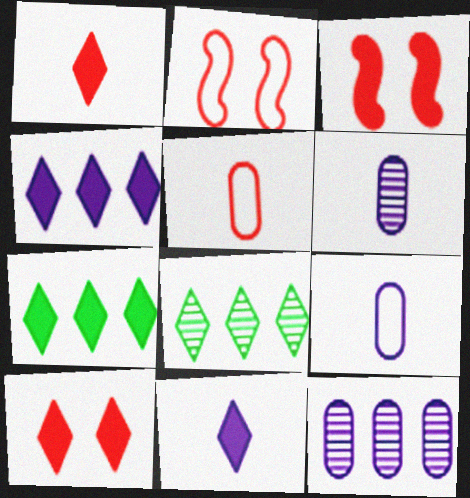[[2, 6, 7], 
[3, 8, 9], 
[7, 10, 11]]